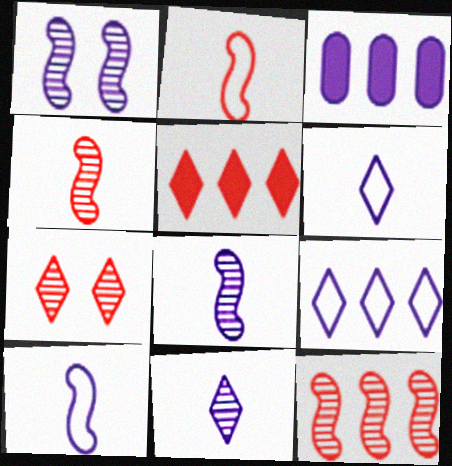[[1, 3, 6]]